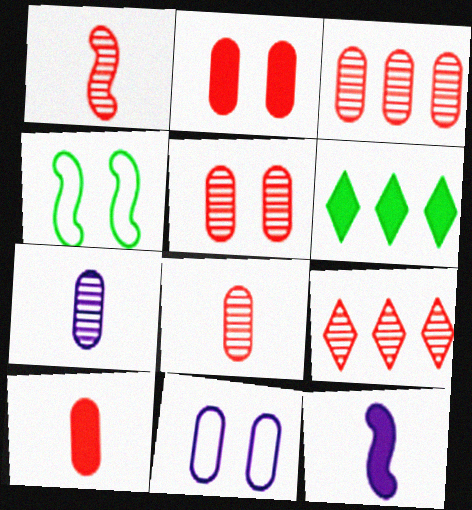[[1, 5, 9], 
[1, 6, 11], 
[2, 6, 12], 
[3, 5, 8]]